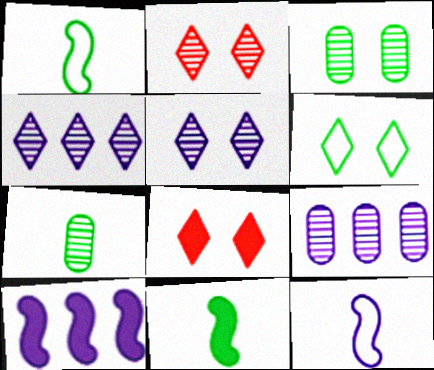[[1, 8, 9], 
[5, 6, 8]]